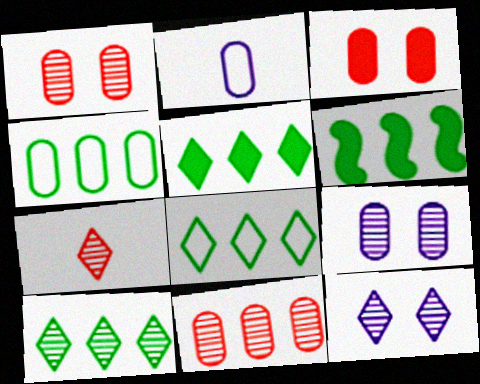[[4, 6, 10], 
[5, 8, 10], 
[7, 10, 12]]